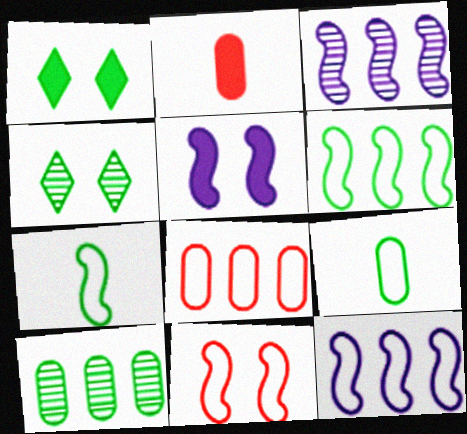[[1, 7, 10], 
[2, 4, 12], 
[7, 11, 12]]